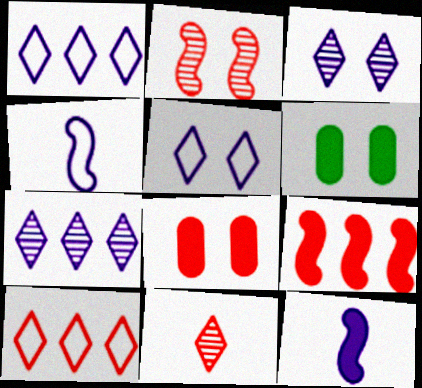[[2, 5, 6]]